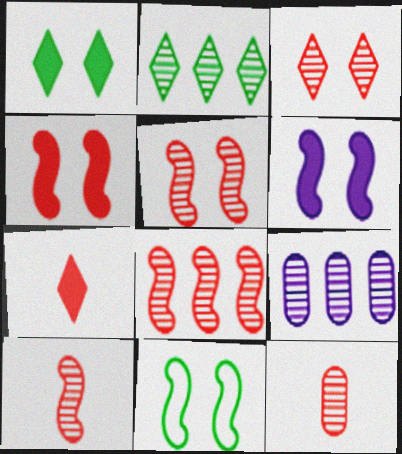[[2, 8, 9], 
[3, 8, 12], 
[5, 6, 11], 
[5, 8, 10], 
[7, 9, 11]]